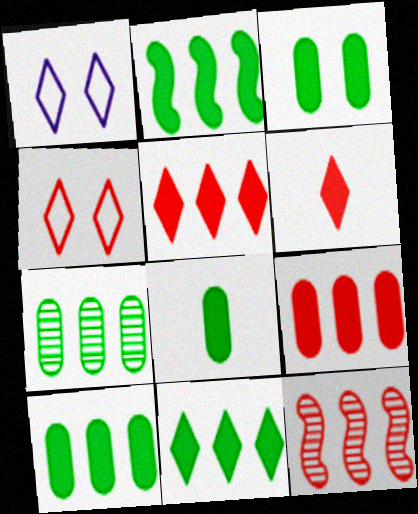[[1, 8, 12], 
[2, 10, 11], 
[3, 8, 10]]